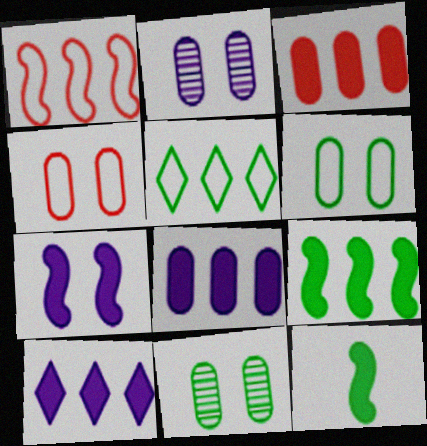[[3, 9, 10], 
[5, 11, 12]]